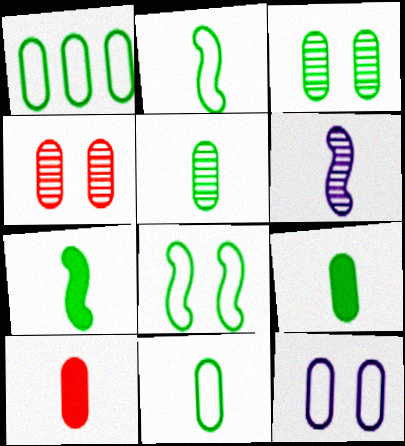[[1, 3, 9], 
[5, 9, 11]]